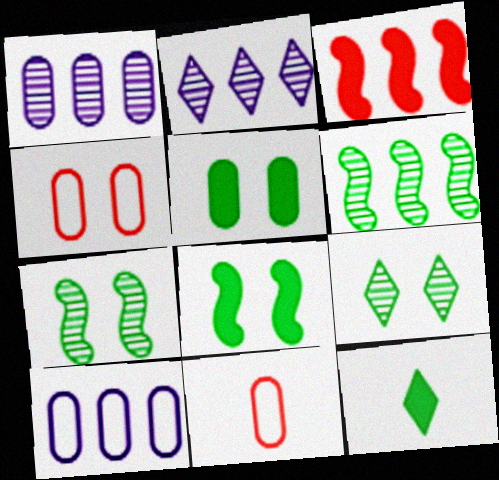[[1, 5, 11], 
[2, 8, 11]]